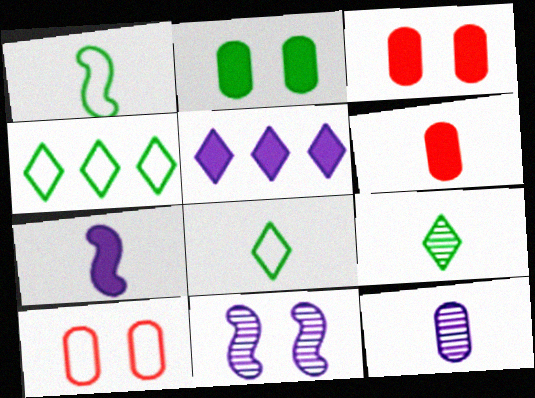[[4, 6, 11]]